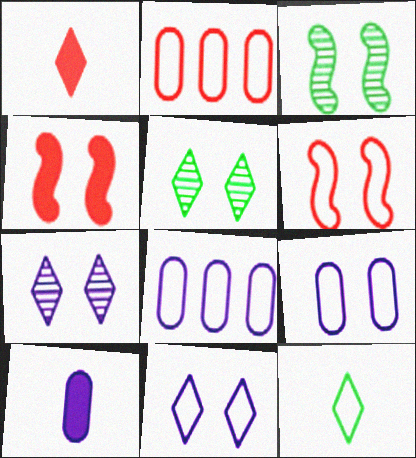[[1, 3, 8], 
[4, 5, 9], 
[6, 8, 12]]